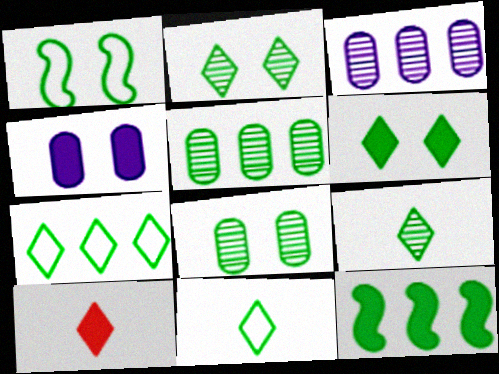[[1, 3, 10], 
[1, 6, 8], 
[4, 10, 12], 
[5, 7, 12], 
[6, 7, 9], 
[8, 11, 12]]